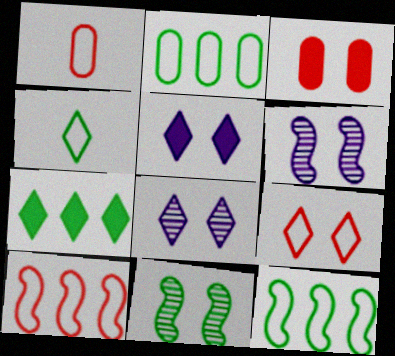[[1, 6, 7], 
[1, 9, 10]]